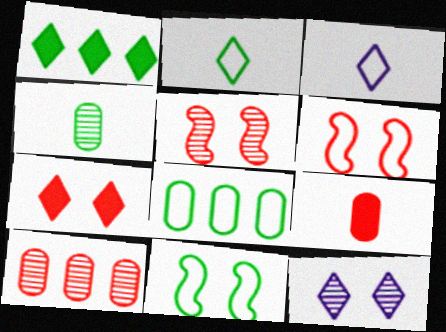[[1, 4, 11], 
[2, 8, 11], 
[3, 6, 8]]